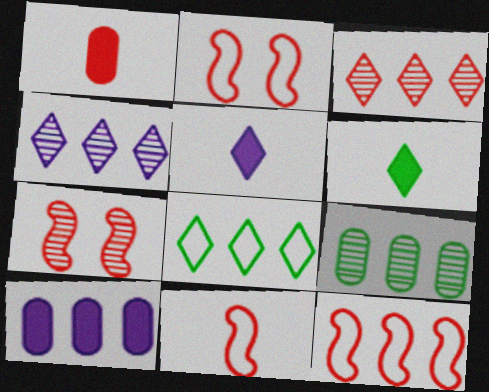[[1, 2, 3], 
[2, 5, 9], 
[2, 11, 12]]